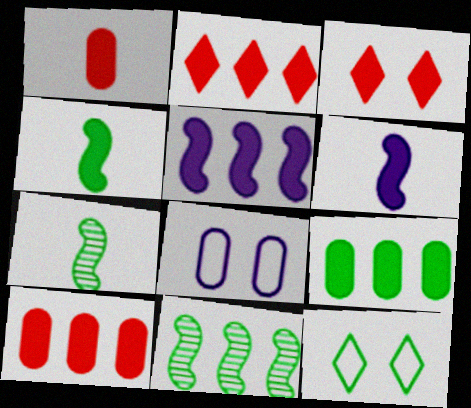[[2, 5, 9], 
[2, 7, 8], 
[3, 6, 9], 
[7, 9, 12]]